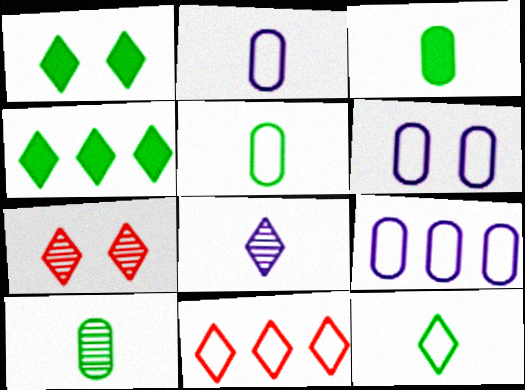[[1, 8, 11], 
[2, 6, 9], 
[3, 5, 10]]